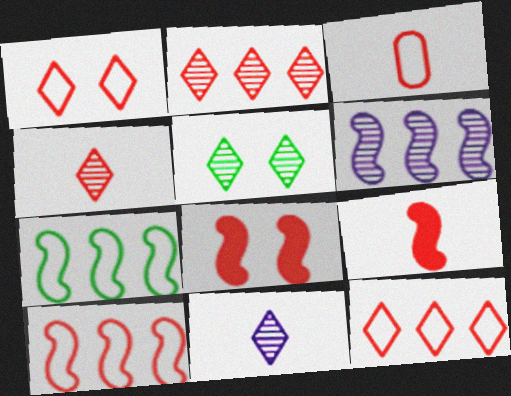[[1, 3, 10], 
[2, 3, 8], 
[2, 5, 11], 
[3, 4, 9]]